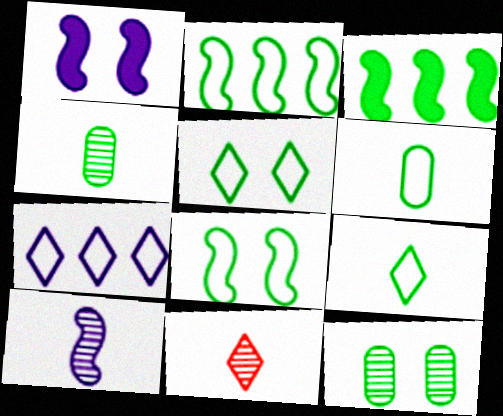[[2, 5, 6], 
[3, 4, 5], 
[3, 9, 12], 
[4, 10, 11]]